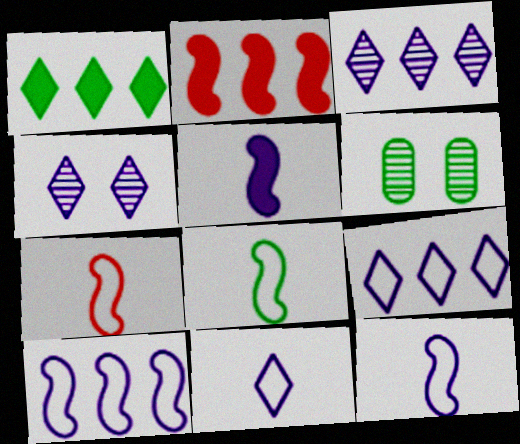[[1, 6, 8], 
[2, 6, 11], 
[7, 8, 12]]